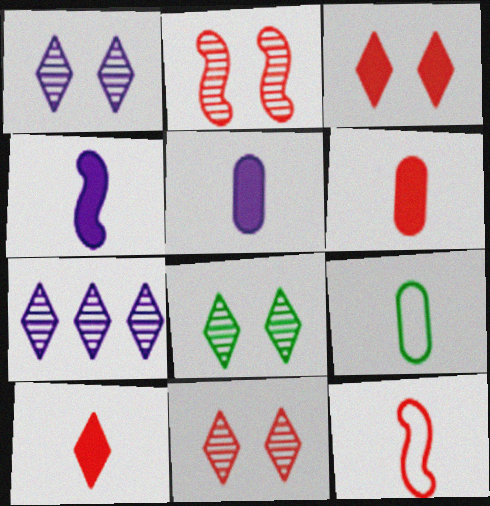[[1, 8, 11]]